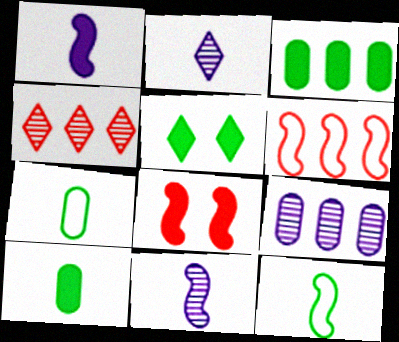[]